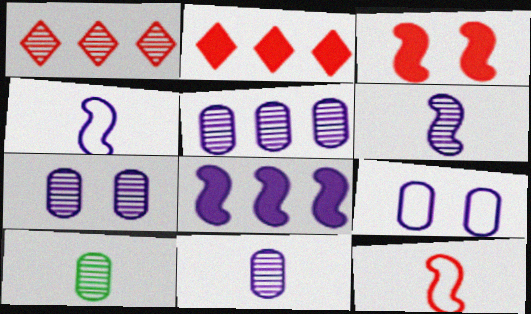[[5, 7, 11]]